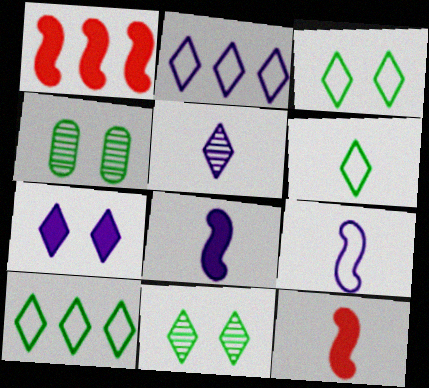[[2, 4, 12], 
[2, 5, 7], 
[3, 6, 10]]